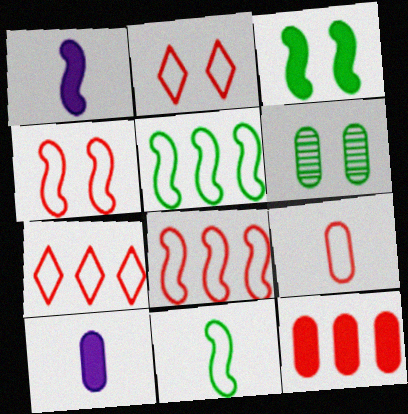[[1, 6, 7], 
[2, 8, 9], 
[4, 7, 9]]